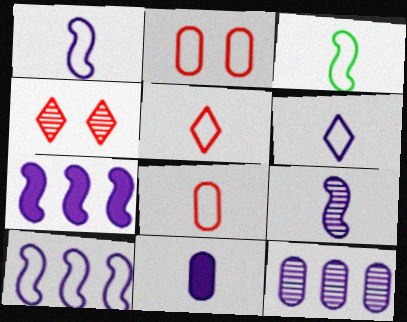[[3, 6, 8], 
[6, 9, 11]]